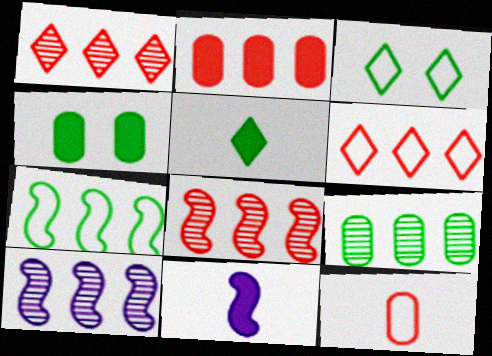[[1, 9, 10], 
[2, 6, 8]]